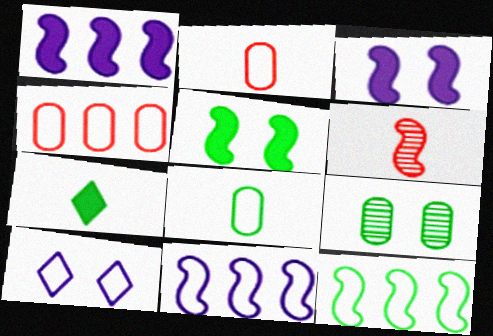[[2, 10, 12], 
[3, 6, 12], 
[5, 6, 11], 
[7, 9, 12]]